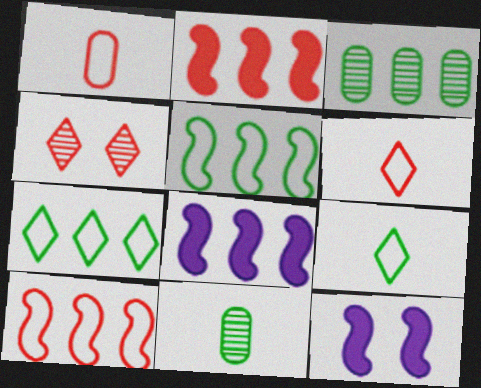[[1, 2, 4], 
[3, 6, 12]]